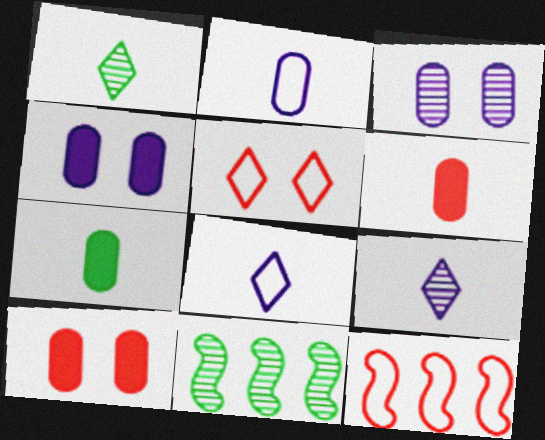[[1, 4, 12], 
[8, 10, 11]]